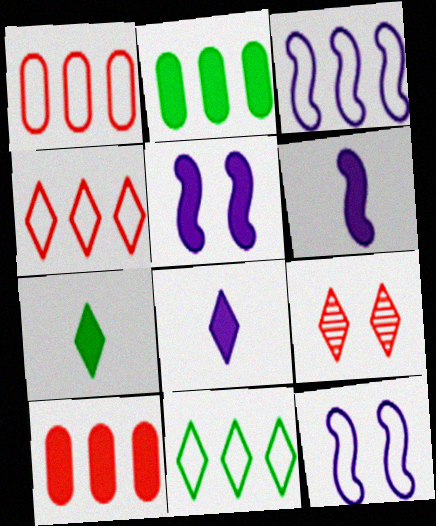[[1, 3, 11], 
[5, 7, 10], 
[8, 9, 11]]